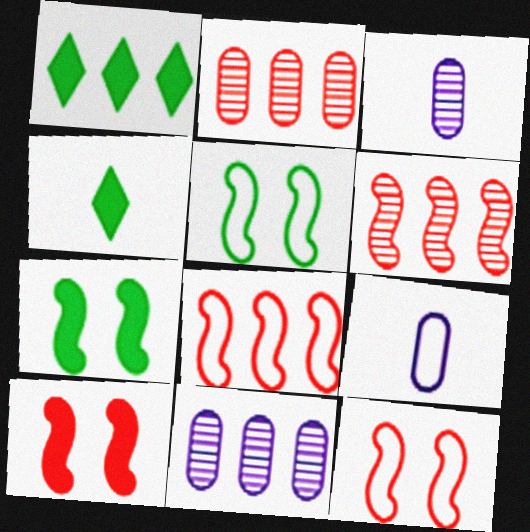[[1, 3, 12], 
[1, 8, 11], 
[4, 11, 12]]